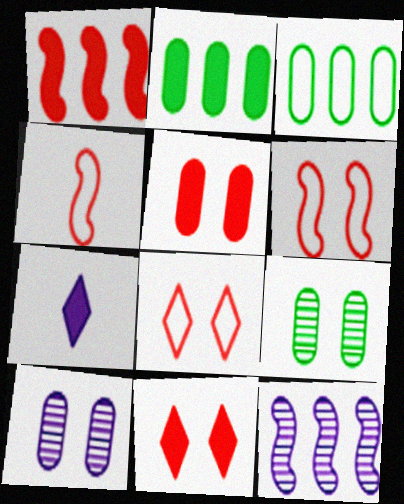[]